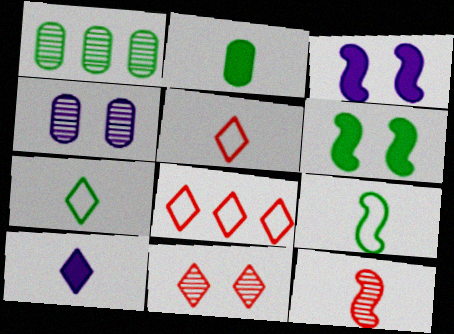[[1, 3, 5], 
[1, 6, 7]]